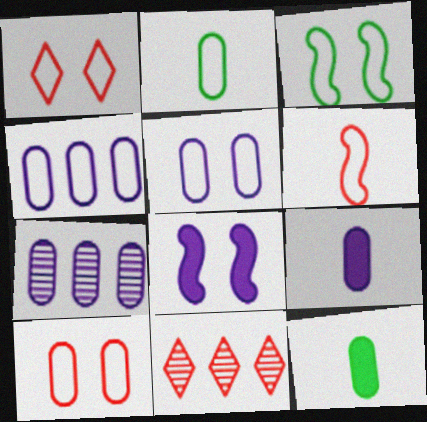[[1, 3, 5], 
[2, 4, 10], 
[2, 8, 11], 
[3, 9, 11], 
[5, 7, 9], 
[7, 10, 12]]